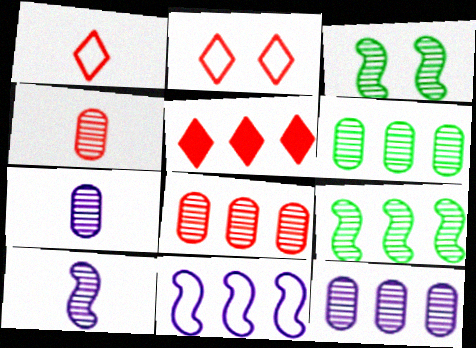[[5, 6, 11], 
[6, 8, 12]]